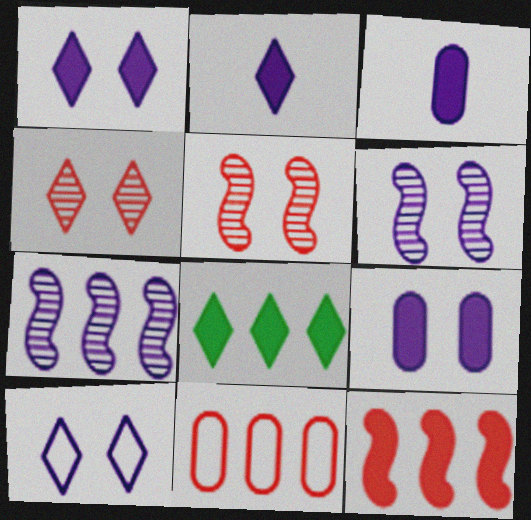[[3, 7, 10], 
[6, 9, 10], 
[7, 8, 11]]